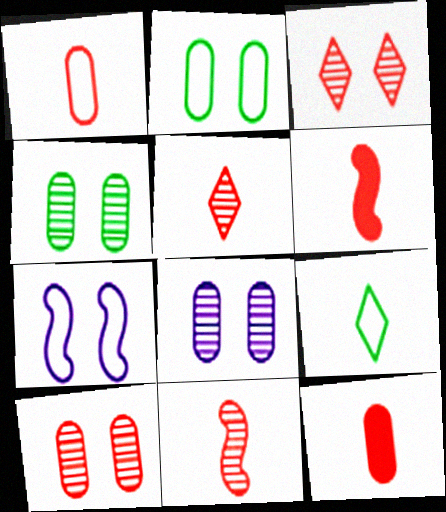[[1, 5, 6], 
[4, 8, 10]]